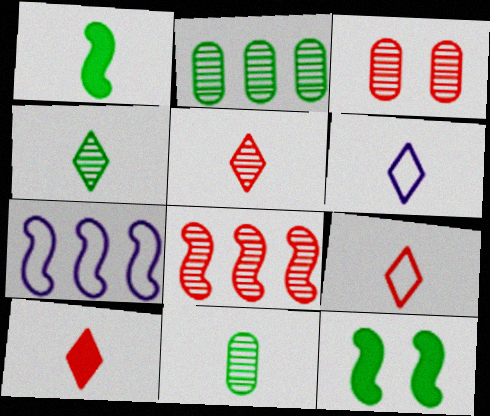[[3, 5, 8], 
[4, 6, 10], 
[5, 9, 10]]